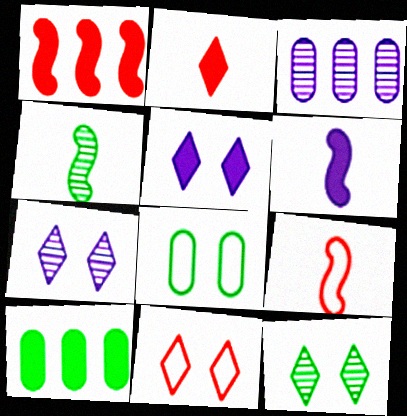[[4, 6, 9], 
[5, 11, 12], 
[7, 9, 10]]